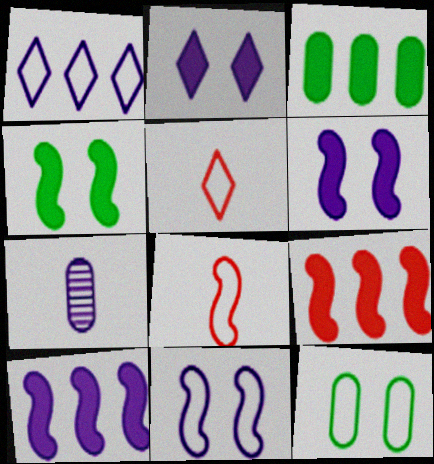[[1, 6, 7], 
[1, 8, 12]]